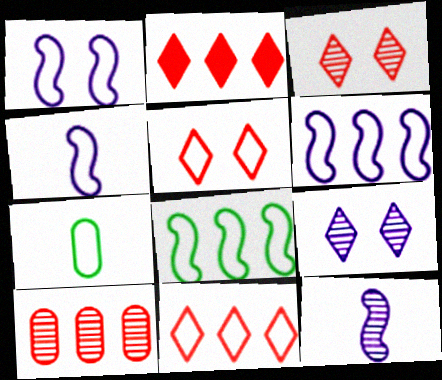[[1, 4, 6], 
[1, 7, 11], 
[5, 6, 7]]